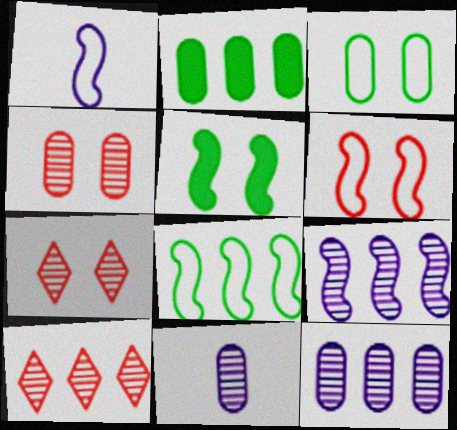[[1, 2, 7], 
[1, 6, 8]]